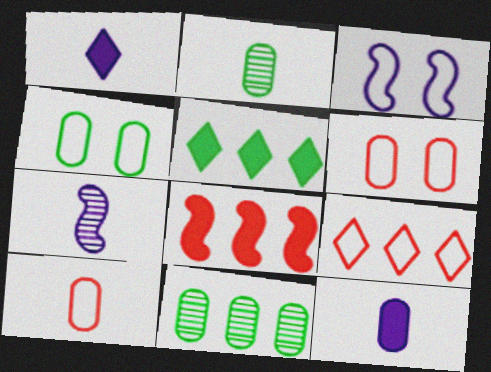[[2, 10, 12], 
[5, 6, 7], 
[6, 11, 12]]